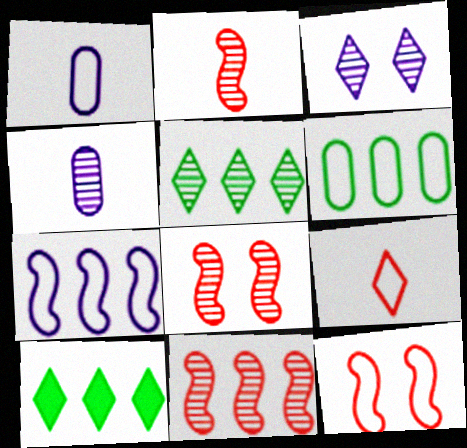[[1, 8, 10], 
[2, 8, 11], 
[3, 9, 10], 
[4, 5, 8], 
[4, 10, 12]]